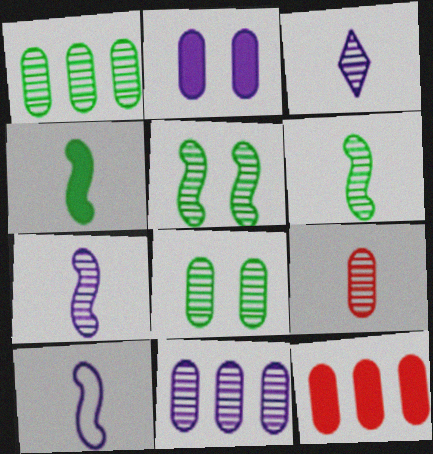[[3, 6, 9], 
[8, 9, 11]]